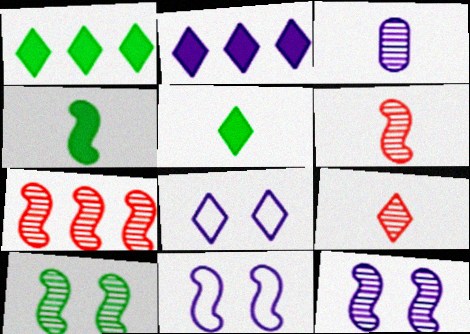[[1, 8, 9], 
[2, 3, 11], 
[4, 7, 11]]